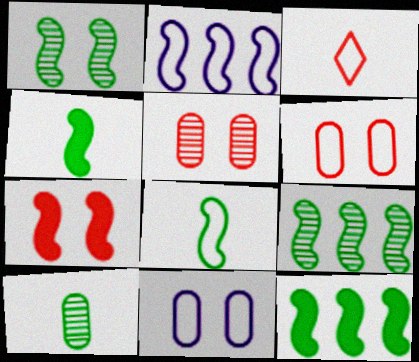[[1, 8, 12]]